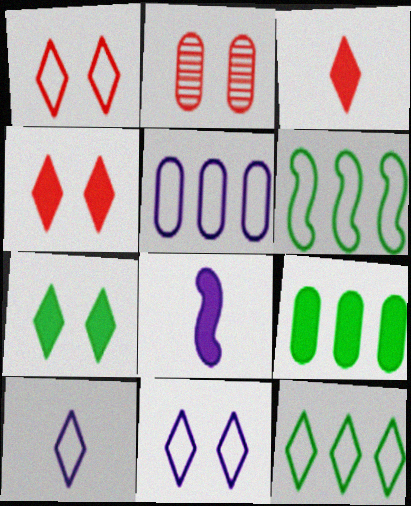[[1, 10, 12], 
[2, 8, 12], 
[4, 8, 9]]